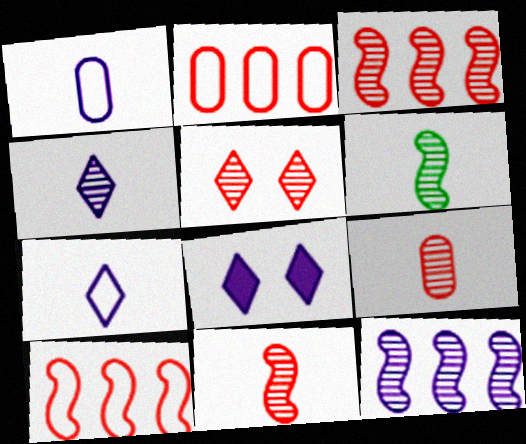[[1, 8, 12], 
[2, 6, 8], 
[3, 5, 9], 
[4, 6, 9]]